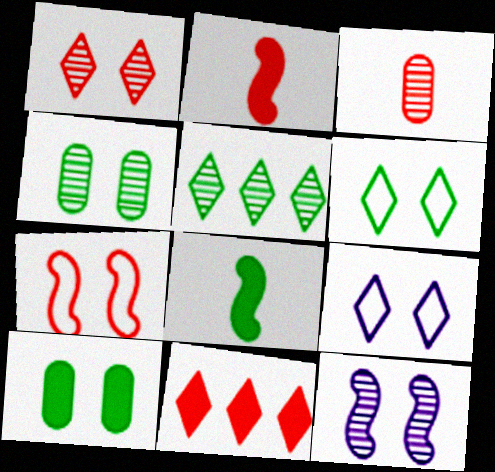[[1, 4, 12], 
[3, 5, 12], 
[3, 7, 11]]